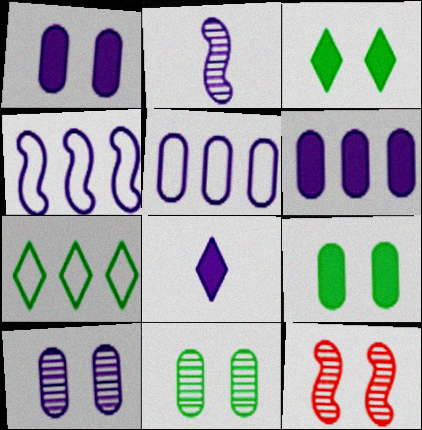[[4, 8, 10]]